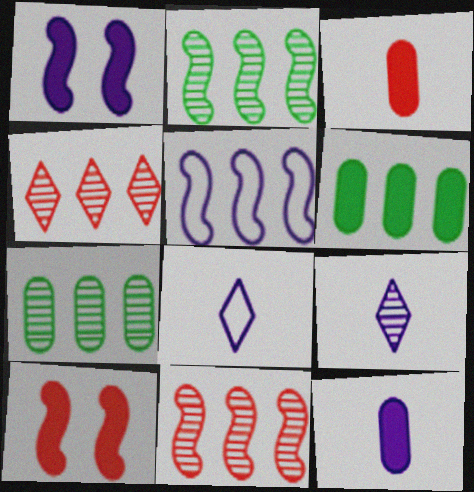[[4, 5, 6], 
[7, 8, 10]]